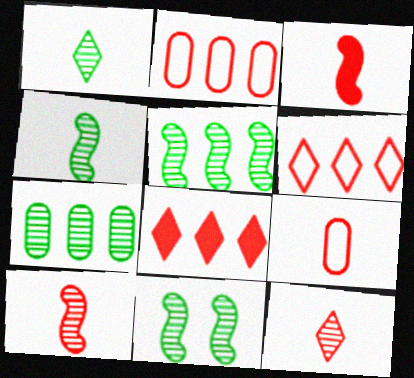[[1, 7, 11], 
[3, 9, 12], 
[4, 5, 11]]